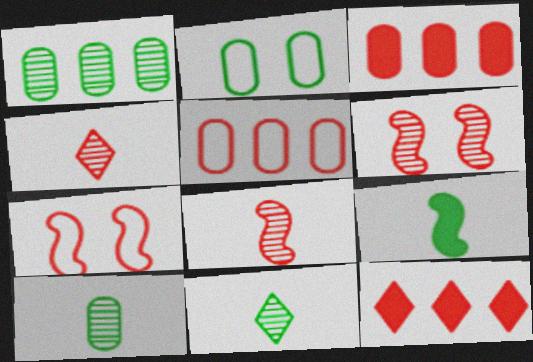[[3, 4, 7]]